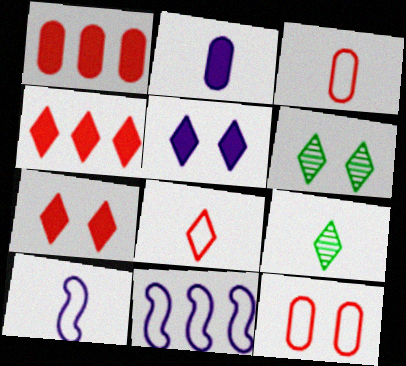[[1, 6, 10]]